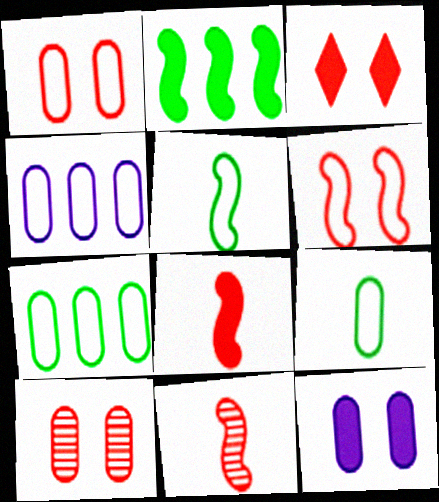[[1, 4, 9], 
[3, 6, 10]]